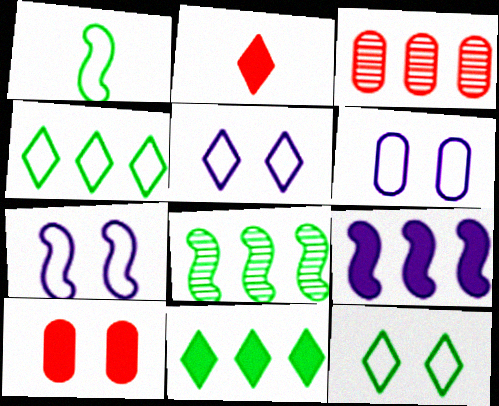[[2, 6, 8], 
[3, 4, 9], 
[5, 6, 7]]